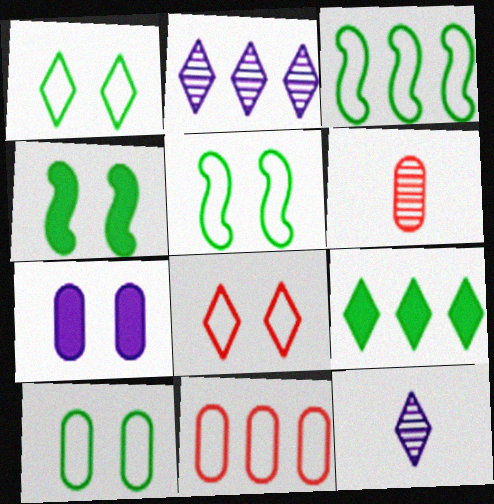[[1, 5, 10], 
[4, 11, 12], 
[8, 9, 12]]